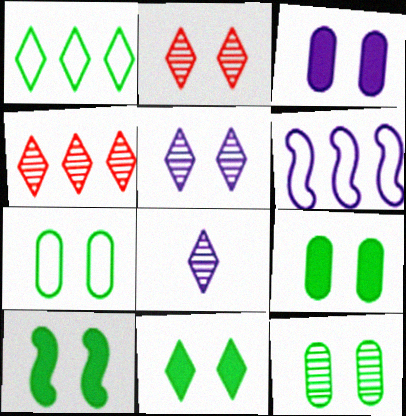[[3, 6, 8], 
[7, 9, 12], 
[9, 10, 11]]